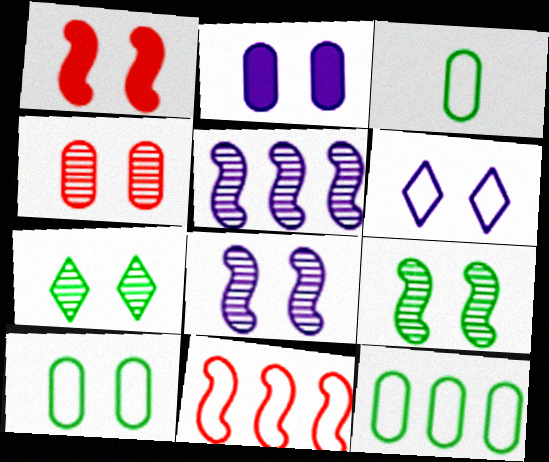[[2, 4, 10], 
[2, 6, 8], 
[3, 6, 11], 
[3, 10, 12], 
[4, 7, 8]]